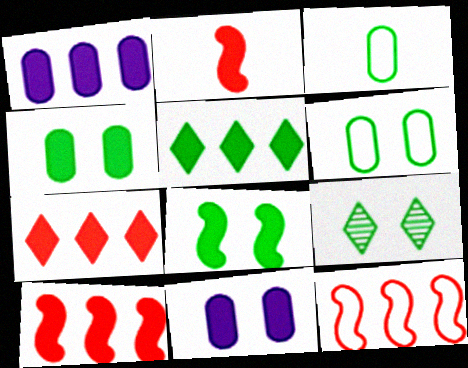[[1, 5, 10], 
[2, 5, 11], 
[6, 8, 9]]